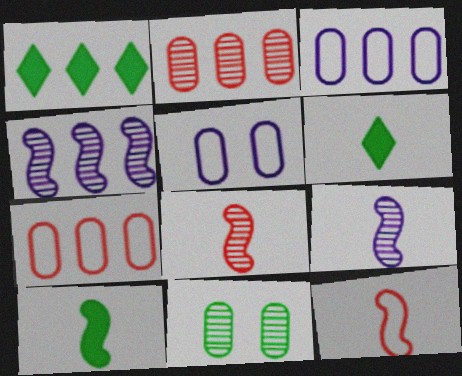[[1, 4, 7], 
[1, 5, 8], 
[9, 10, 12]]